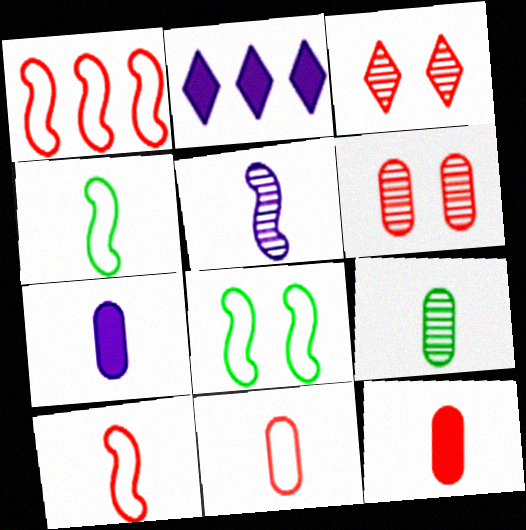[[1, 3, 12], 
[2, 4, 6], 
[7, 9, 11]]